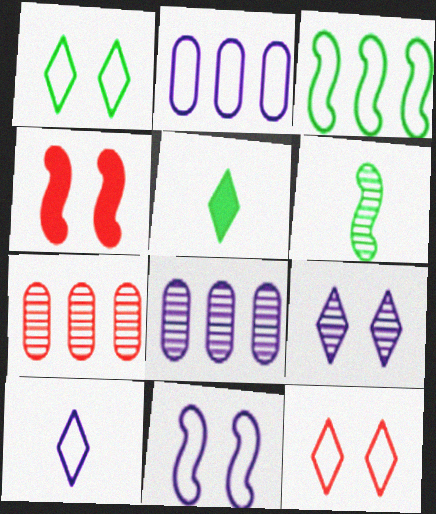[[2, 10, 11], 
[5, 7, 11], 
[6, 7, 9]]